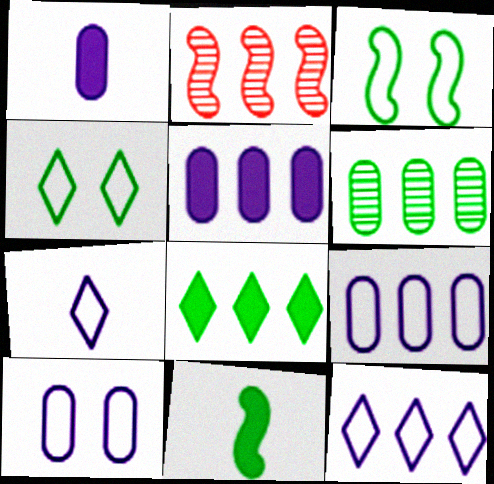[[1, 2, 4], 
[2, 8, 9], 
[4, 6, 11]]